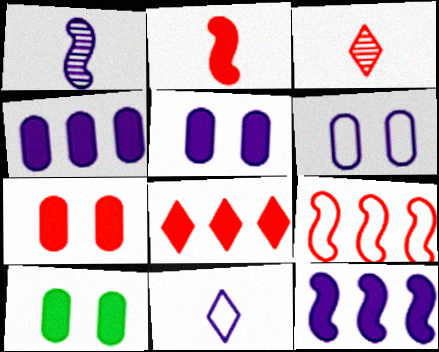[[2, 7, 8], 
[3, 7, 9], 
[5, 7, 10]]